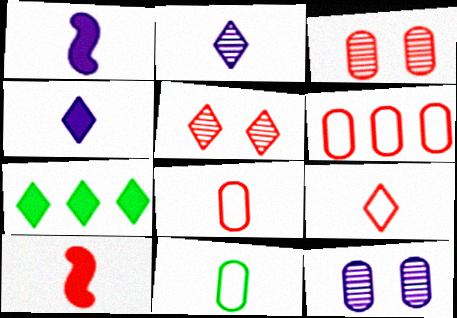[[2, 10, 11], 
[5, 6, 10]]